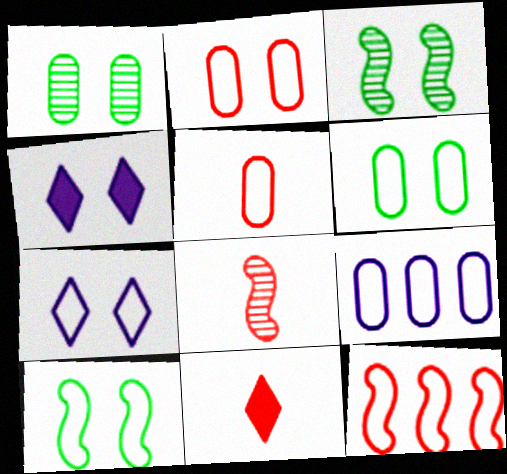[[2, 3, 4], 
[2, 7, 10], 
[3, 9, 11], 
[5, 6, 9], 
[5, 8, 11]]